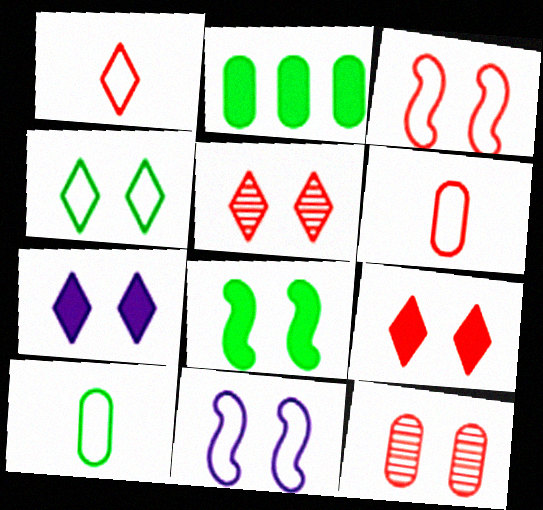[[3, 9, 12], 
[4, 5, 7]]